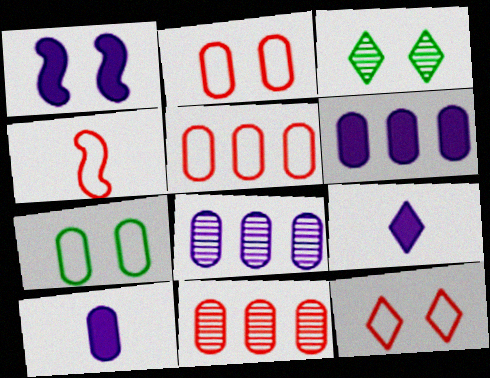[[1, 2, 3], 
[1, 6, 9], 
[3, 4, 6], 
[4, 5, 12], 
[7, 10, 11]]